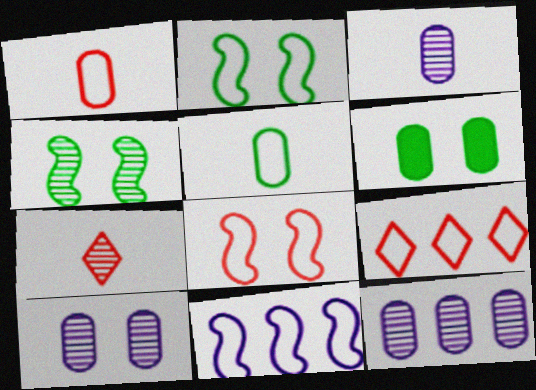[[1, 6, 12], 
[1, 8, 9], 
[3, 10, 12], 
[4, 7, 12], 
[6, 7, 11]]